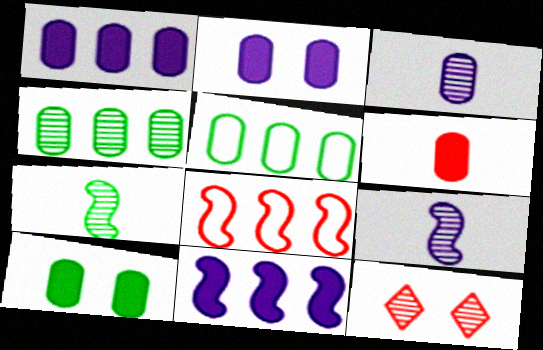[[1, 6, 10], 
[4, 9, 12], 
[6, 8, 12]]